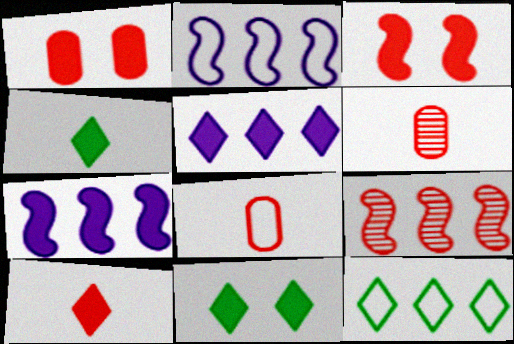[[1, 4, 7], 
[2, 6, 11], 
[5, 10, 11]]